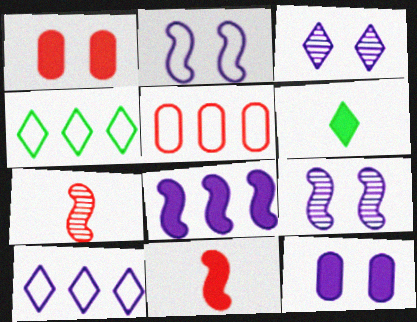[[1, 6, 8], 
[2, 3, 12], 
[4, 7, 12], 
[5, 6, 9]]